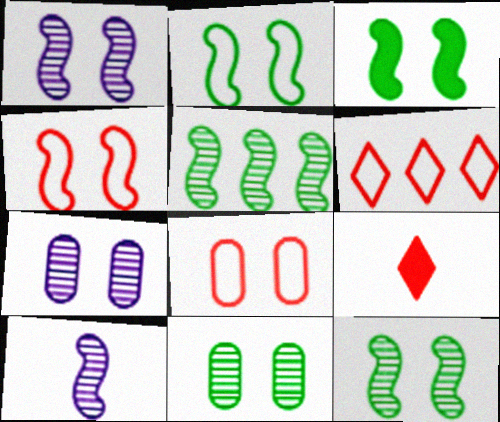[[1, 3, 4], 
[2, 3, 12]]